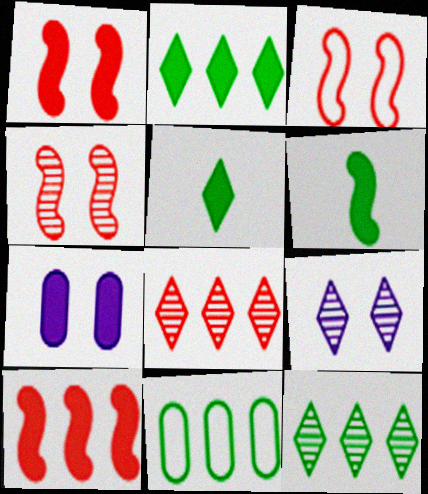[[1, 3, 4], 
[5, 7, 10]]